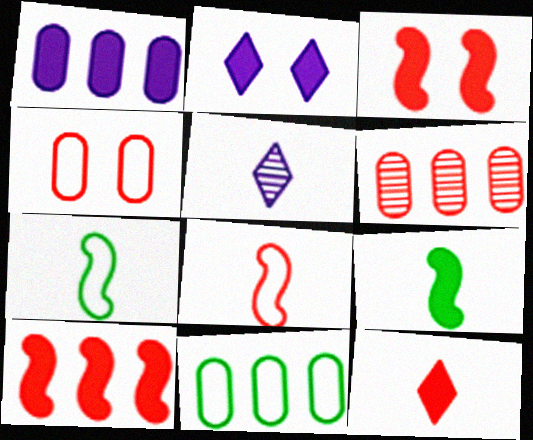[[1, 6, 11], 
[2, 6, 7], 
[3, 5, 11]]